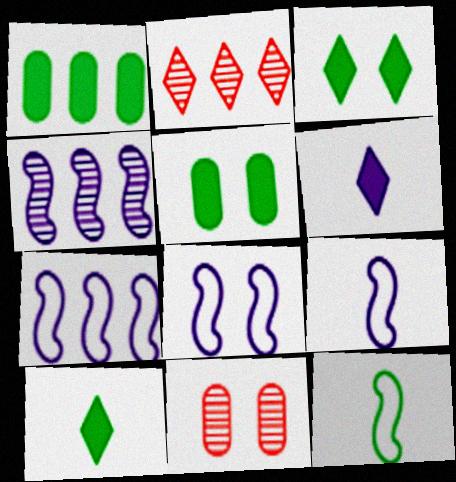[[1, 2, 7], 
[2, 5, 9], 
[3, 8, 11], 
[7, 8, 9], 
[7, 10, 11]]